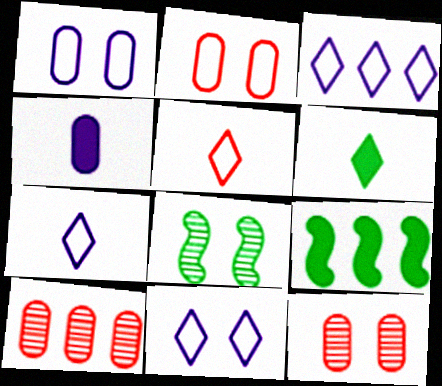[[3, 7, 11], 
[3, 9, 10], 
[7, 9, 12]]